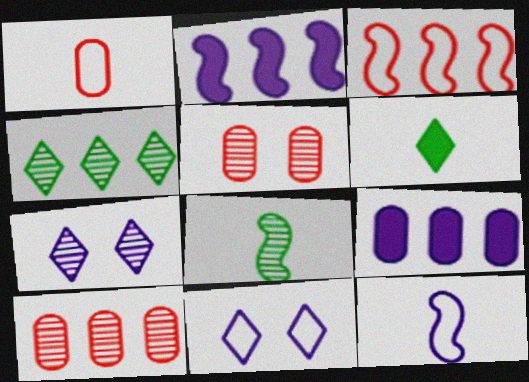[[3, 4, 9], 
[7, 8, 10], 
[7, 9, 12]]